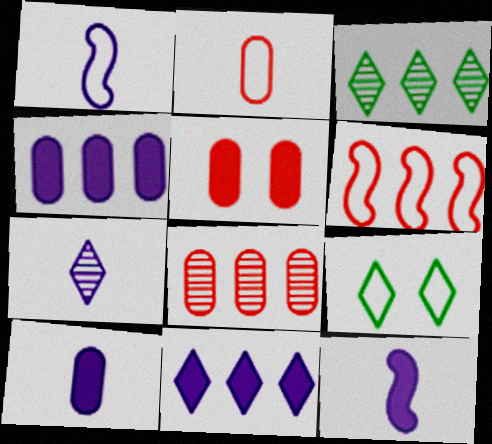[[1, 3, 5], 
[1, 7, 10], 
[2, 5, 8], 
[3, 4, 6], 
[8, 9, 12]]